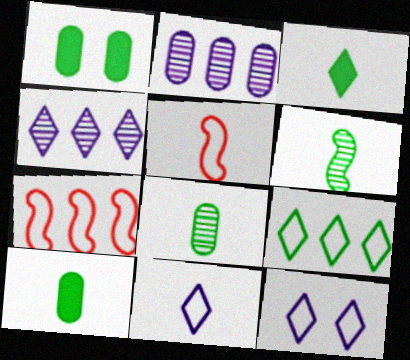[[1, 4, 5], 
[1, 6, 9]]